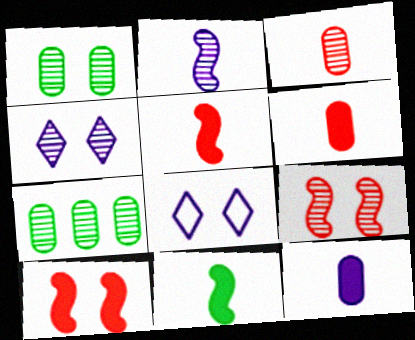[[1, 4, 9], 
[1, 8, 10], 
[5, 7, 8]]